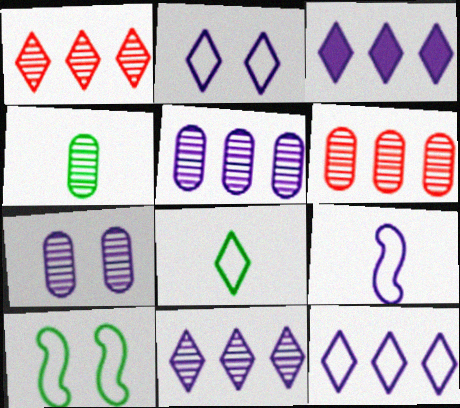[[3, 7, 9], 
[3, 11, 12], 
[4, 6, 7]]